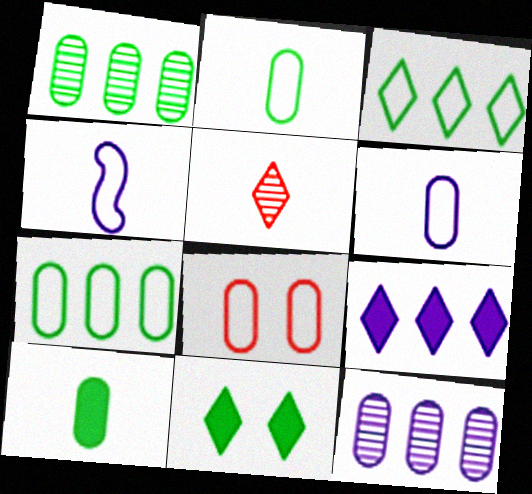[[3, 4, 8], 
[4, 5, 10], 
[6, 7, 8], 
[8, 10, 12]]